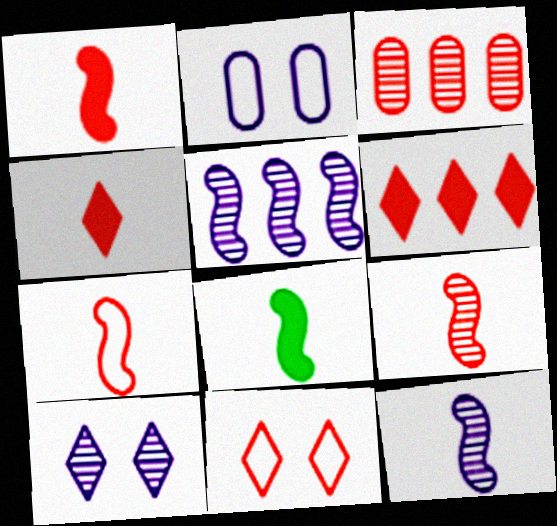[[1, 3, 11], 
[1, 7, 9], 
[7, 8, 12]]